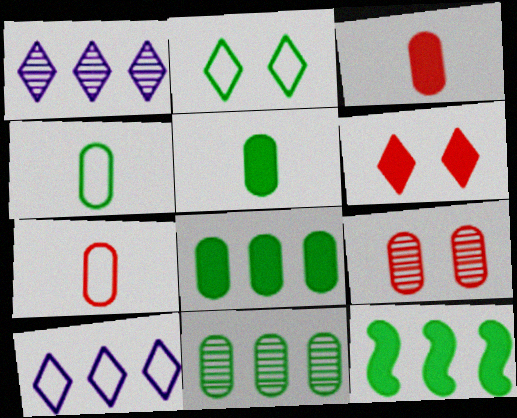[]